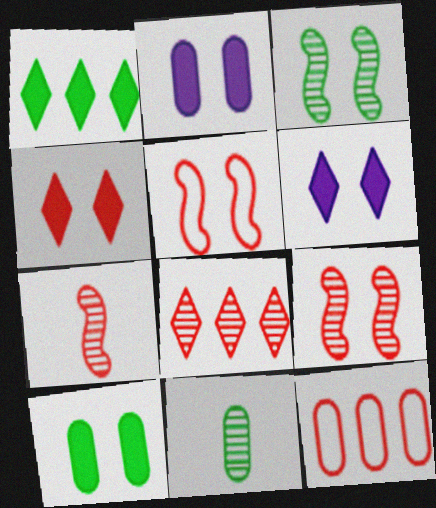[[2, 11, 12], 
[4, 7, 12]]